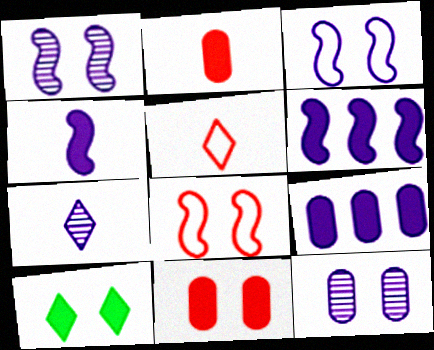[[2, 6, 10], 
[3, 7, 9], 
[8, 10, 12]]